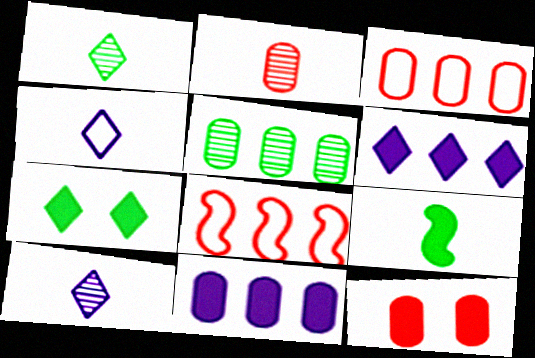[[2, 3, 12], 
[2, 4, 9], 
[3, 5, 11], 
[5, 6, 8], 
[6, 9, 12]]